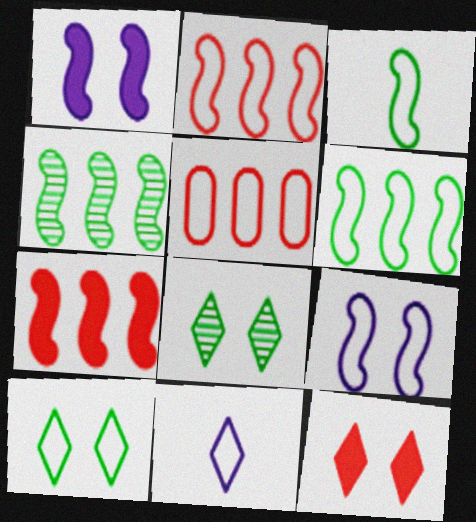[[2, 3, 9]]